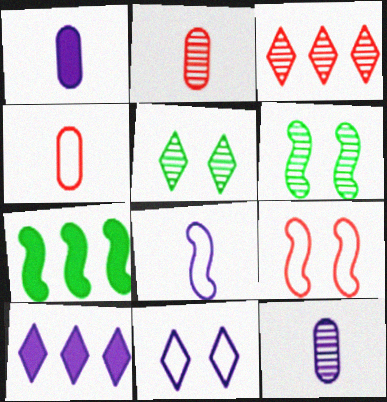[[2, 7, 11], 
[3, 6, 12], 
[4, 6, 10]]